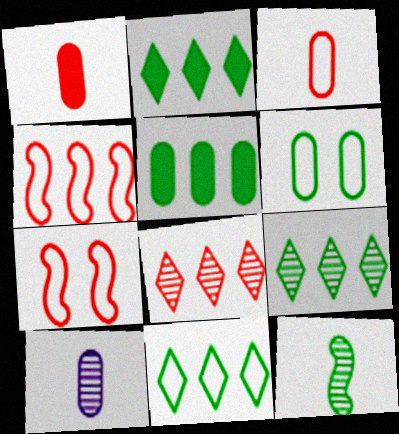[[1, 7, 8], 
[2, 6, 12], 
[2, 7, 10], 
[2, 9, 11]]